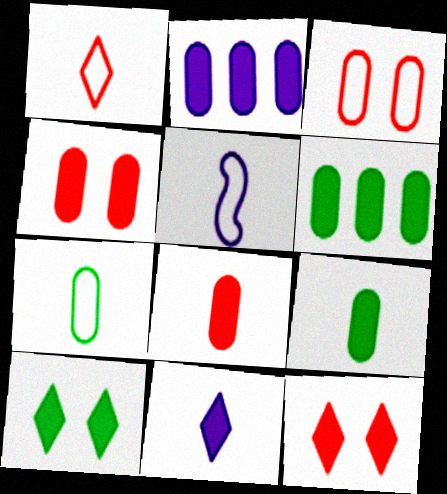[[1, 5, 7], 
[2, 4, 9]]